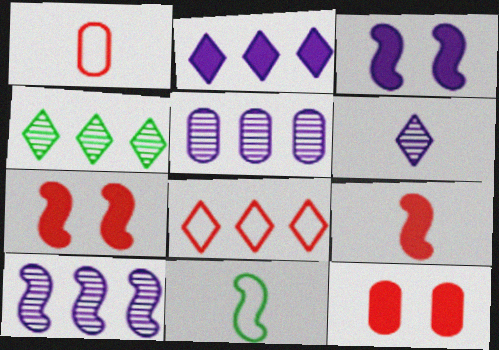[[1, 3, 4], 
[2, 4, 8], 
[7, 10, 11]]